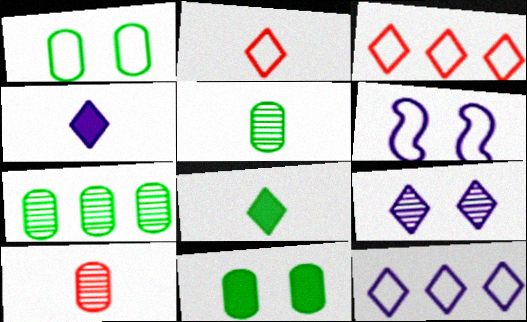[[3, 8, 9], 
[4, 9, 12]]